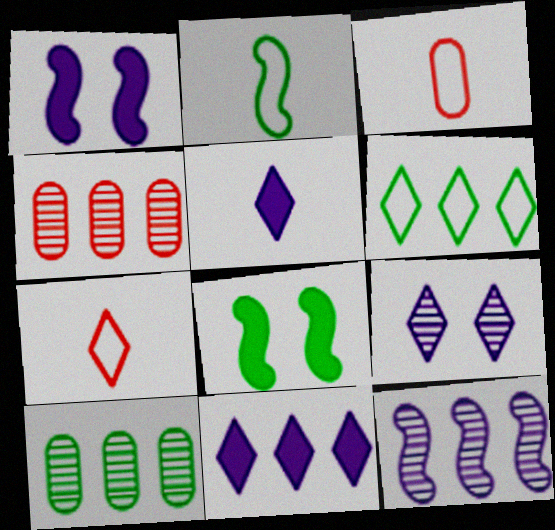[[1, 7, 10]]